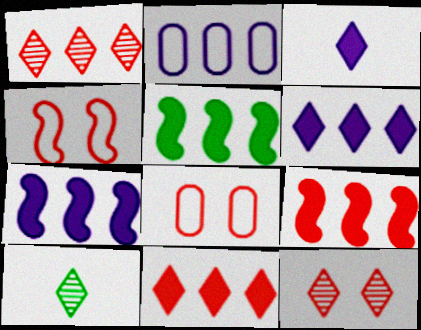[[1, 2, 5], 
[5, 7, 9], 
[7, 8, 10]]